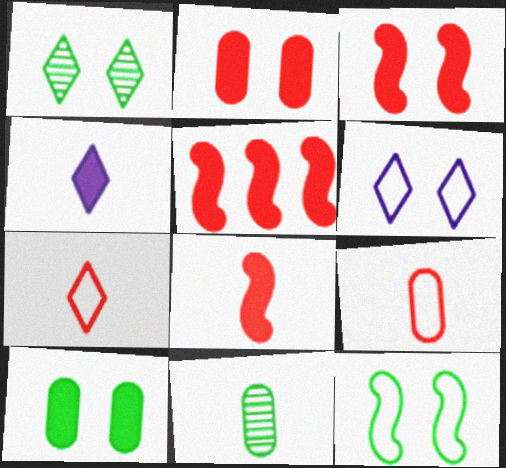[[1, 10, 12], 
[3, 5, 8], 
[4, 5, 10], 
[5, 6, 11]]